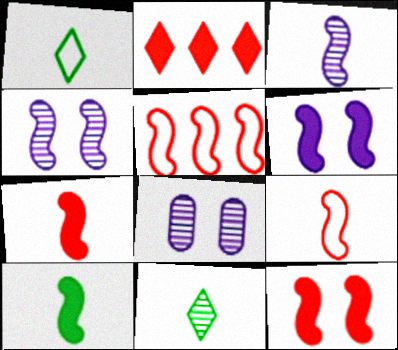[[3, 9, 10], 
[4, 5, 10]]